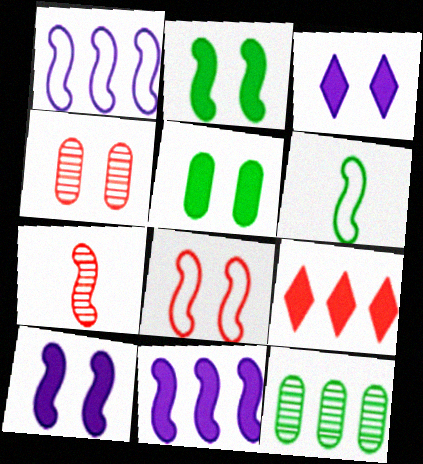[[1, 2, 7], 
[1, 6, 8], 
[1, 9, 12]]